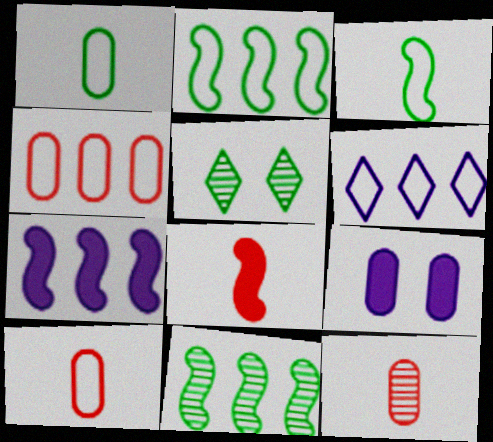[[2, 4, 6], 
[5, 7, 10]]